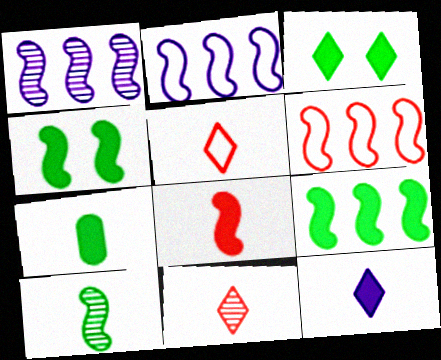[[1, 6, 9], 
[3, 7, 9], 
[7, 8, 12]]